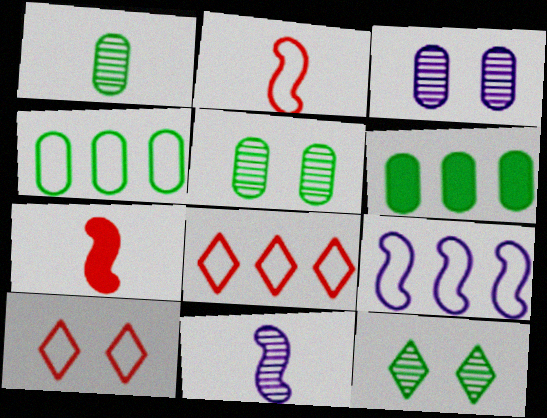[[4, 8, 9], 
[6, 10, 11]]